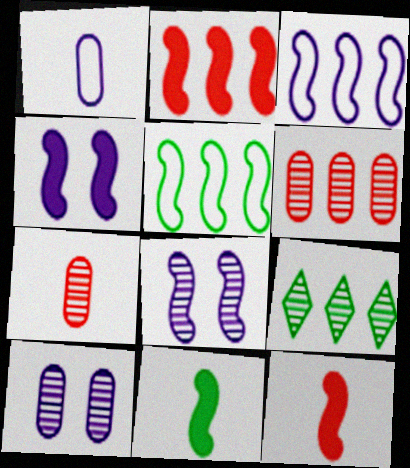[[2, 4, 11], 
[5, 8, 12], 
[7, 8, 9]]